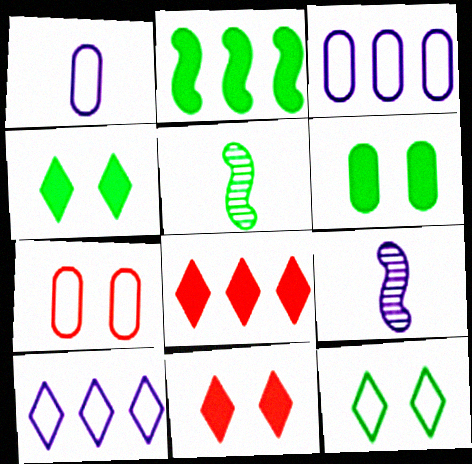[[3, 5, 11]]